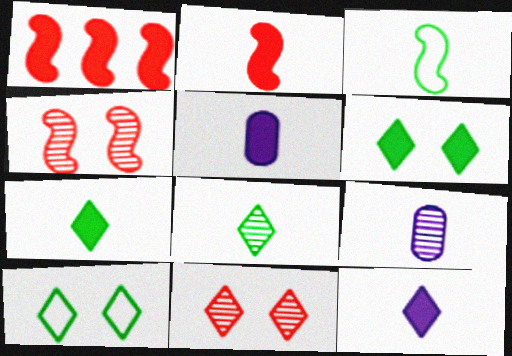[[1, 5, 6], 
[1, 9, 10], 
[2, 5, 7]]